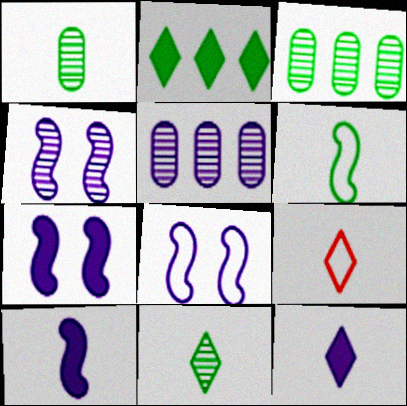[[1, 9, 10], 
[3, 7, 9], 
[4, 7, 8], 
[5, 8, 12], 
[9, 11, 12]]